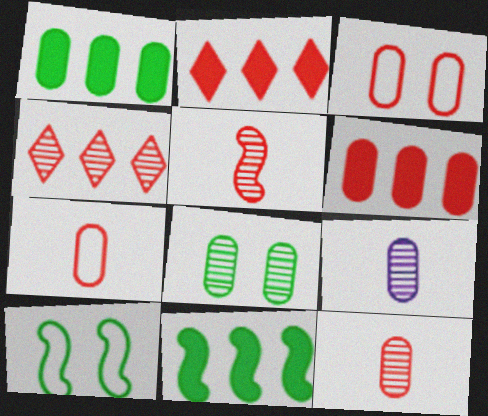[[1, 3, 9], 
[2, 3, 5], 
[2, 9, 10], 
[3, 6, 12]]